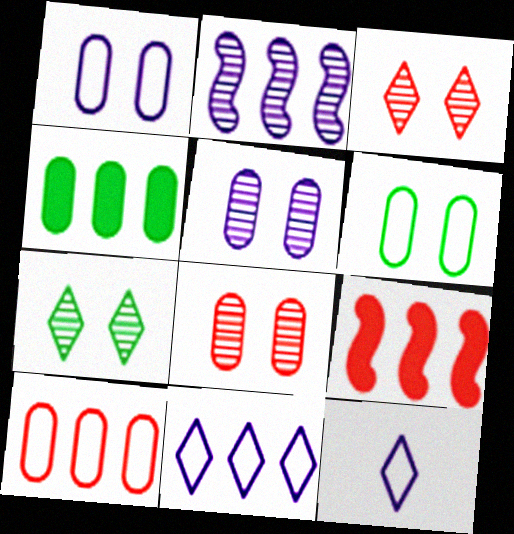[]